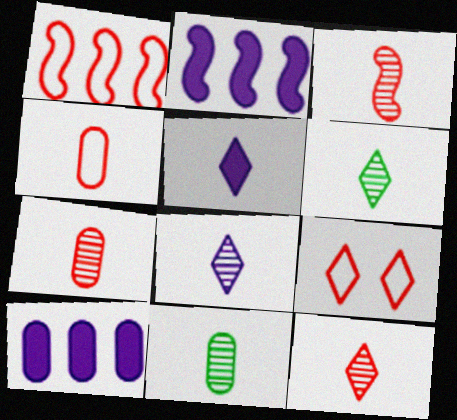[[1, 4, 9], 
[2, 9, 11], 
[3, 7, 12], 
[3, 8, 11], 
[6, 8, 12]]